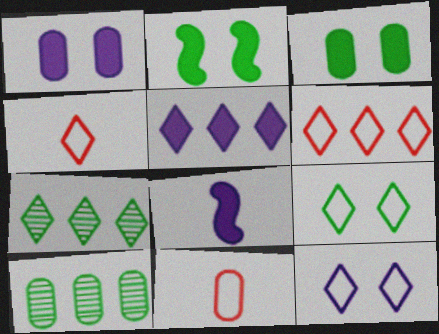[[1, 5, 8], 
[1, 10, 11], 
[5, 6, 7]]